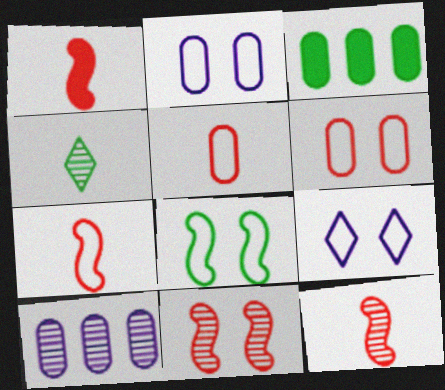[[1, 7, 12], 
[3, 4, 8], 
[3, 9, 12], 
[4, 10, 11], 
[6, 8, 9]]